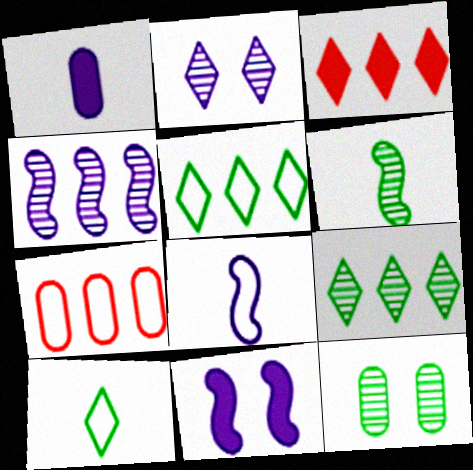[[1, 7, 12], 
[2, 3, 10], 
[3, 8, 12], 
[4, 8, 11], 
[6, 9, 12]]